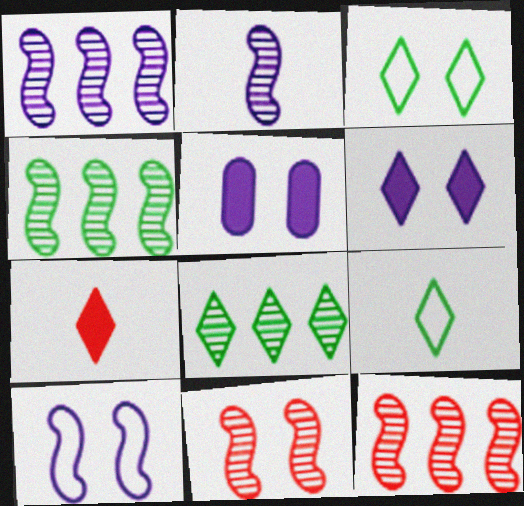[[1, 4, 12], 
[2, 4, 11], 
[3, 5, 11], 
[5, 9, 12]]